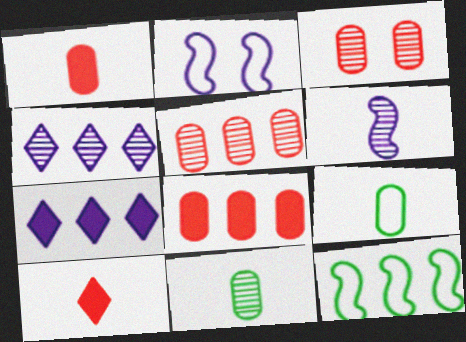[[4, 8, 12], 
[5, 7, 12], 
[6, 9, 10]]